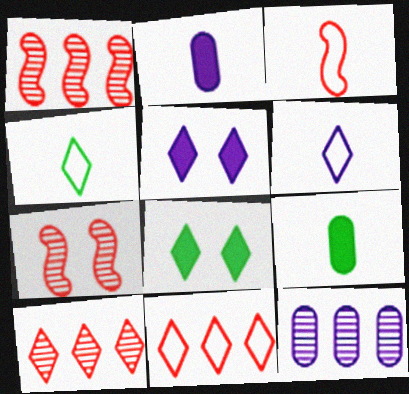[[3, 8, 12], 
[4, 5, 10], 
[6, 8, 10]]